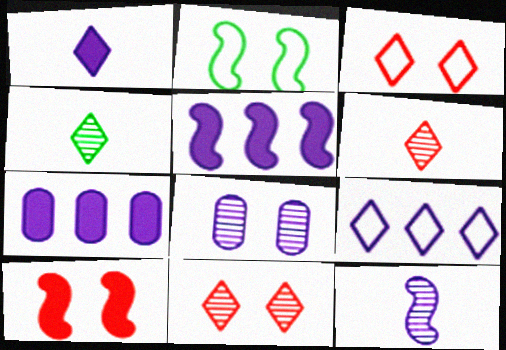[[2, 6, 7]]